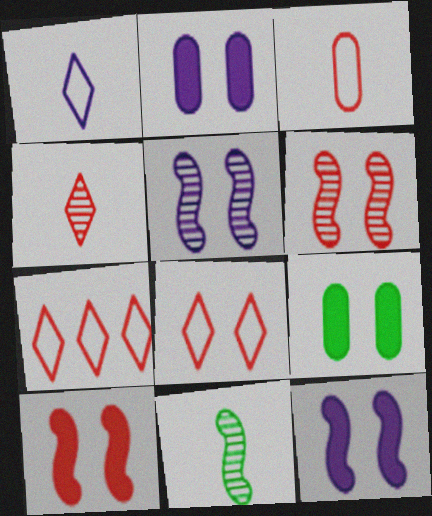[[2, 7, 11], 
[5, 8, 9]]